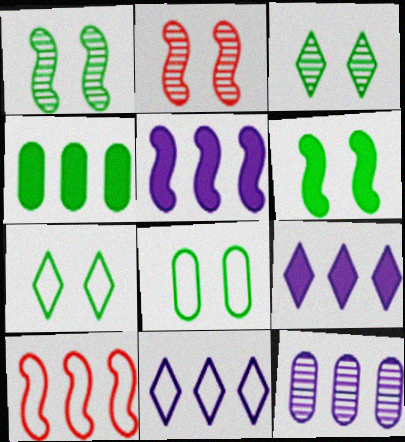[[3, 6, 8], 
[5, 11, 12]]